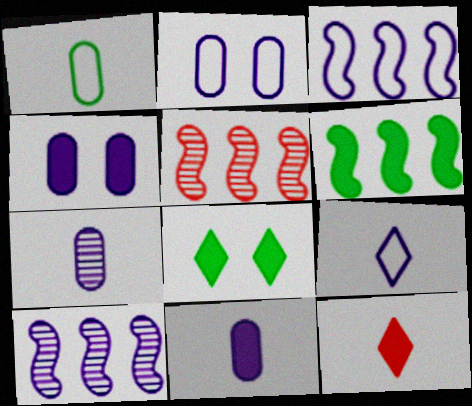[[2, 3, 9], 
[3, 5, 6], 
[4, 6, 12], 
[4, 9, 10]]